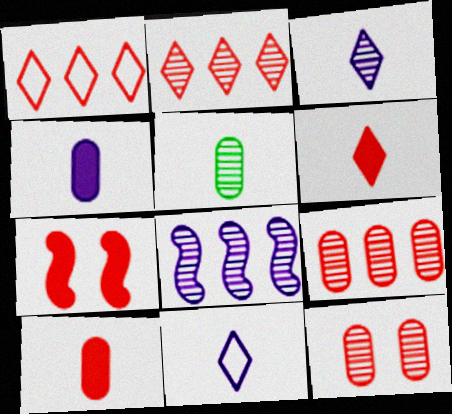[]